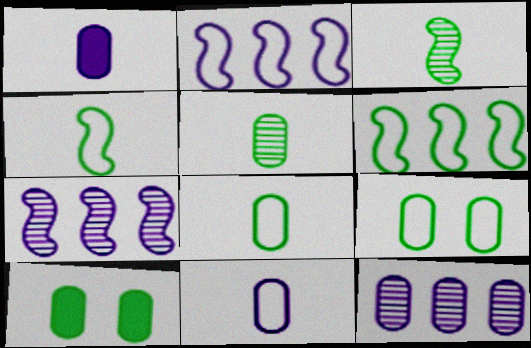[]